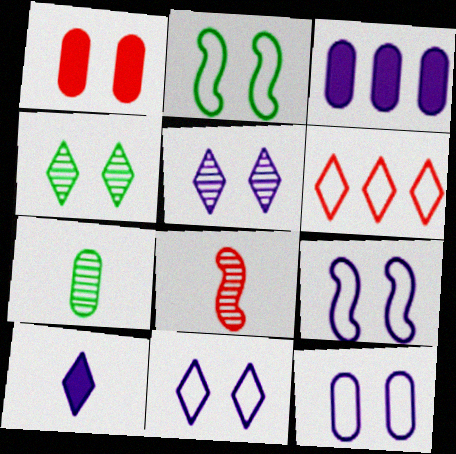[[1, 2, 5], 
[1, 4, 9], 
[1, 6, 8], 
[4, 6, 10], 
[9, 11, 12]]